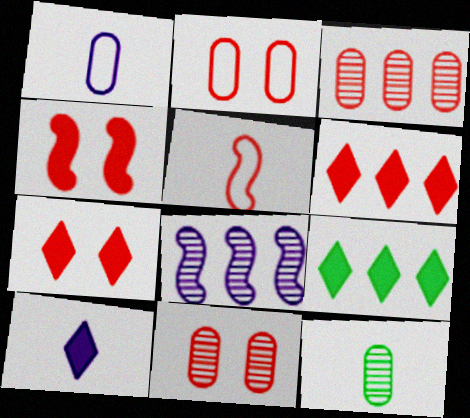[[3, 5, 7], 
[5, 6, 11], 
[5, 10, 12], 
[7, 9, 10]]